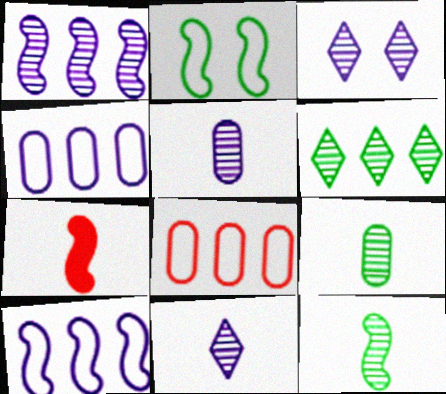[[1, 2, 7], 
[1, 3, 5]]